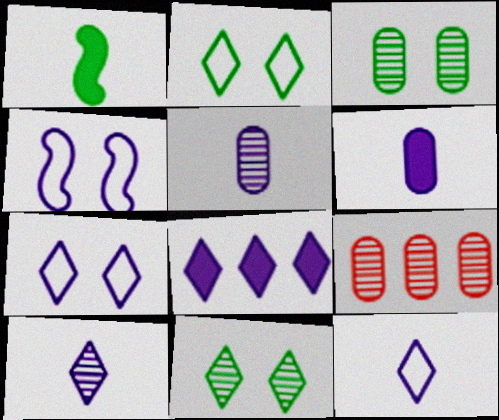[[1, 7, 9], 
[3, 5, 9], 
[4, 5, 8], 
[7, 8, 10]]